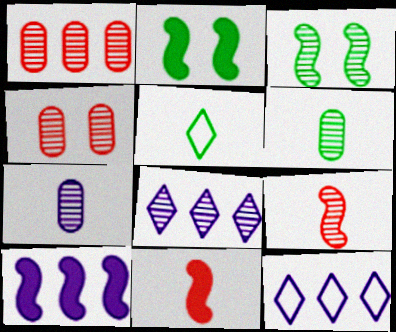[[2, 10, 11], 
[4, 5, 10], 
[5, 7, 11]]